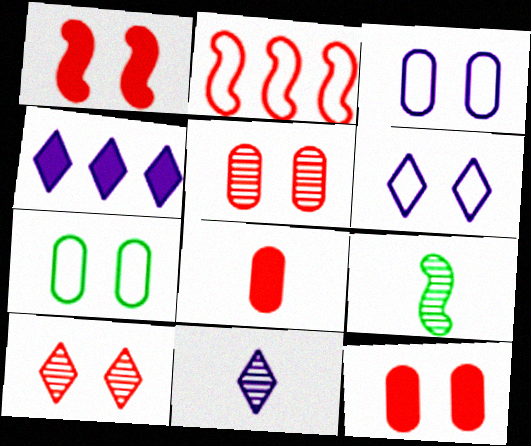[[2, 8, 10], 
[4, 6, 11]]